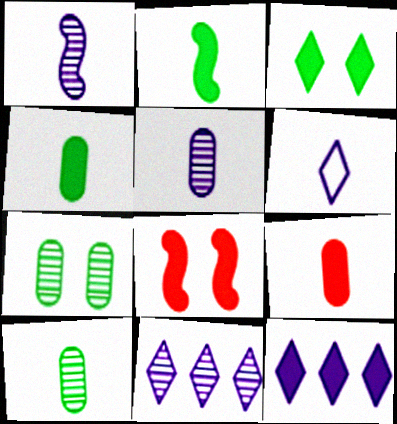[[4, 8, 12]]